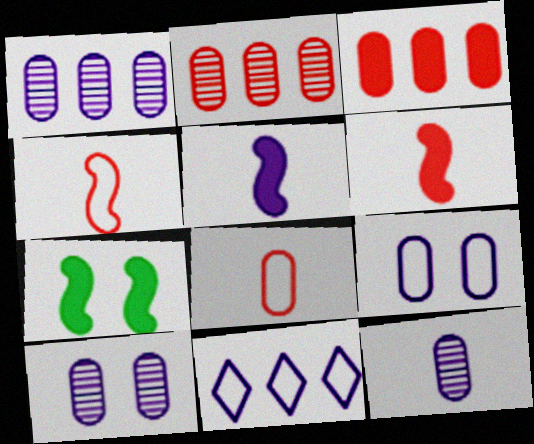[[1, 10, 12], 
[5, 10, 11]]